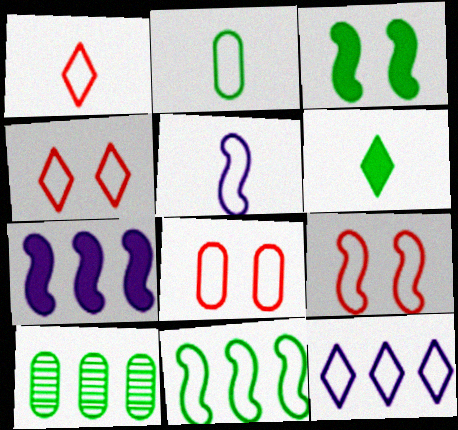[[1, 2, 5], 
[2, 9, 12], 
[4, 8, 9], 
[5, 9, 11]]